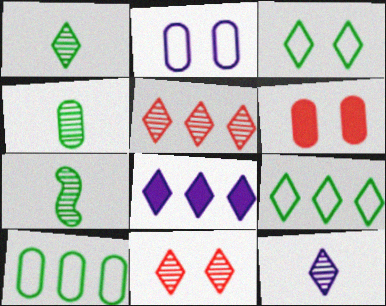[[1, 4, 7], 
[5, 8, 9]]